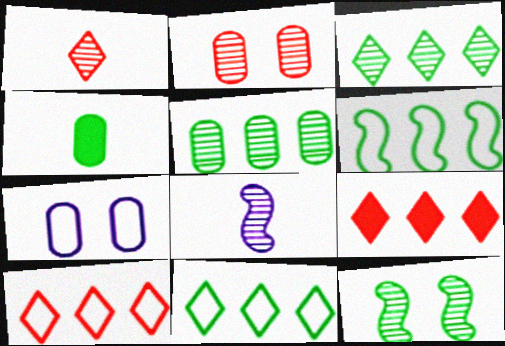[[2, 3, 8], 
[4, 11, 12]]